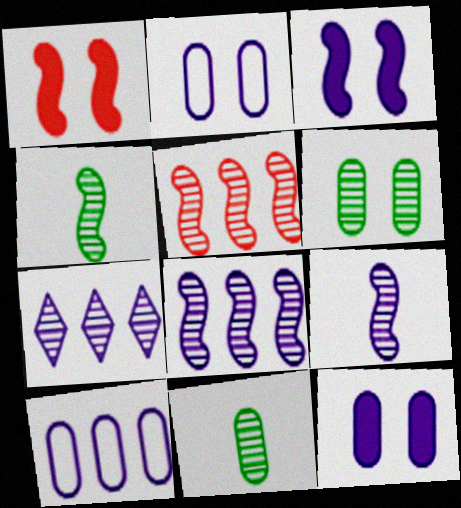[]